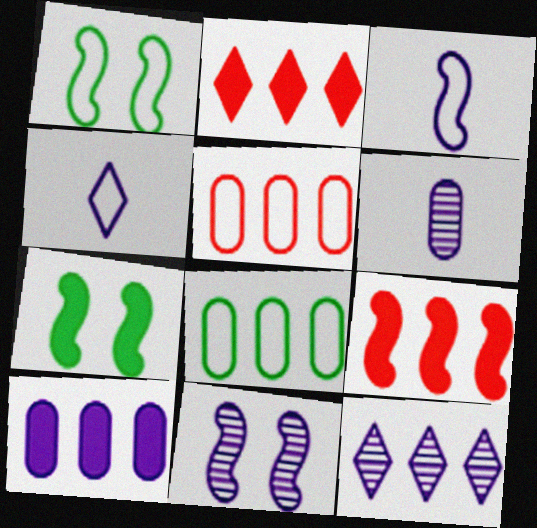[[1, 2, 6], 
[1, 4, 5], 
[4, 10, 11], 
[6, 11, 12], 
[8, 9, 12]]